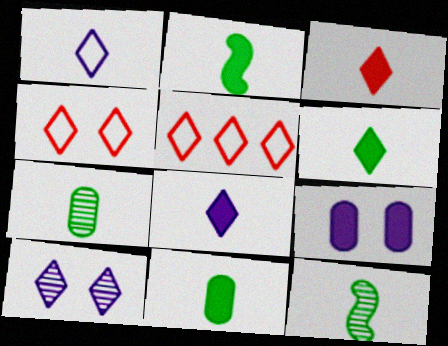[[2, 6, 11], 
[3, 6, 8], 
[5, 6, 10], 
[5, 9, 12]]